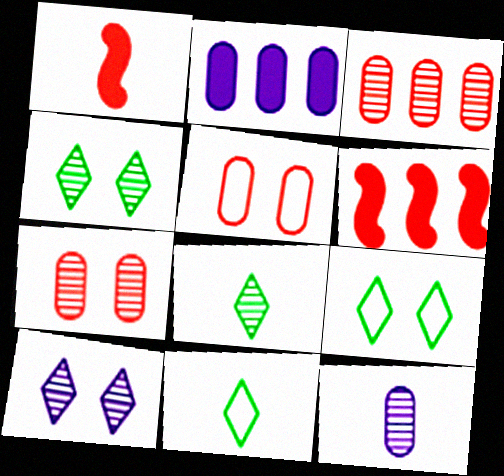[[1, 11, 12], 
[6, 9, 12]]